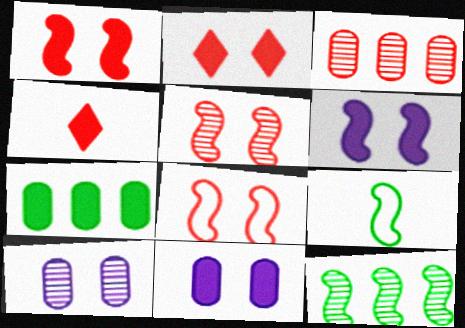[[1, 5, 8], 
[3, 4, 8], 
[4, 6, 7]]